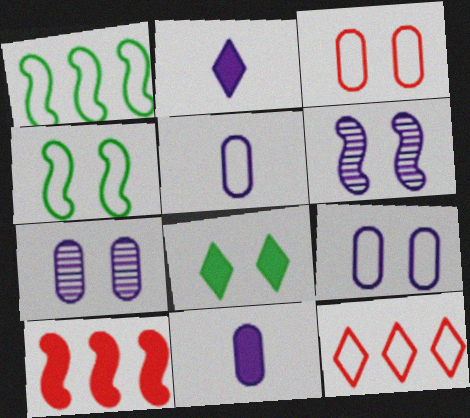[[3, 6, 8], 
[4, 5, 12], 
[8, 10, 11]]